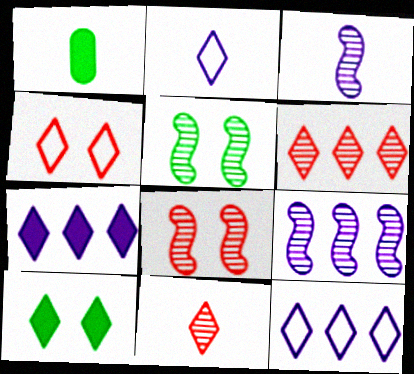[[1, 4, 9], 
[1, 8, 12], 
[2, 6, 10], 
[10, 11, 12]]